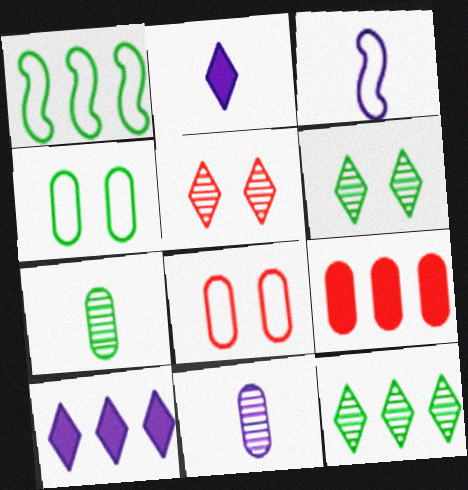[[2, 3, 11], 
[3, 6, 9], 
[4, 9, 11]]